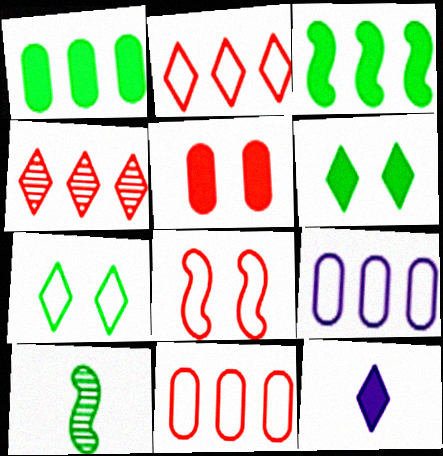[[1, 7, 10], 
[3, 4, 9], 
[3, 5, 12], 
[4, 7, 12]]